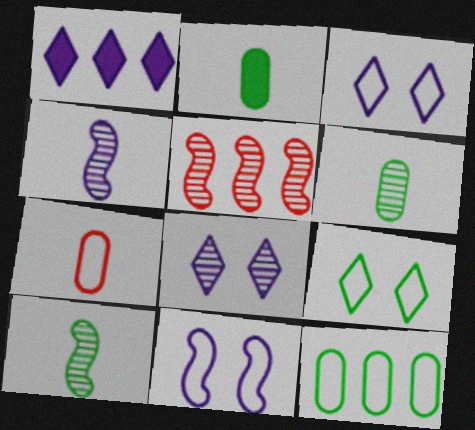[[1, 5, 12], 
[2, 3, 5], 
[5, 6, 8]]